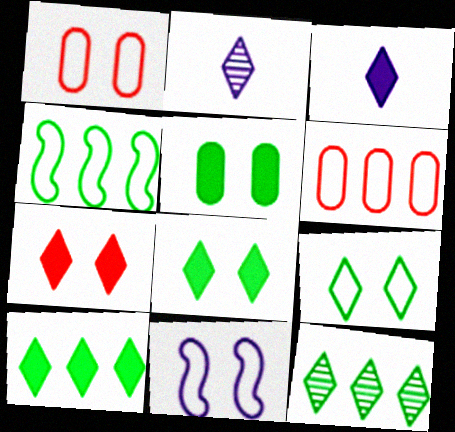[[1, 9, 11], 
[3, 7, 10]]